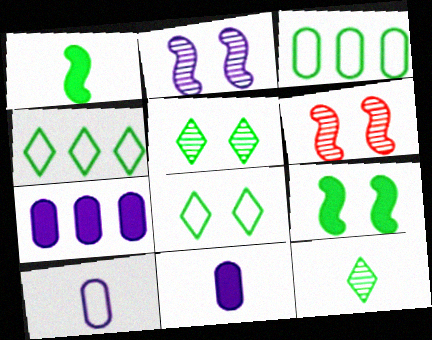[[1, 3, 5], 
[3, 9, 12], 
[4, 6, 11]]